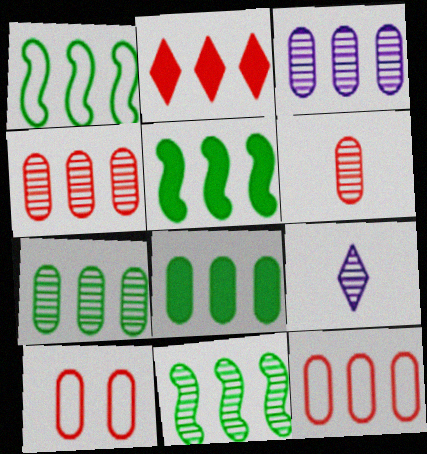[[1, 2, 3], 
[1, 5, 11], 
[3, 4, 7], 
[3, 8, 12], 
[5, 9, 10]]